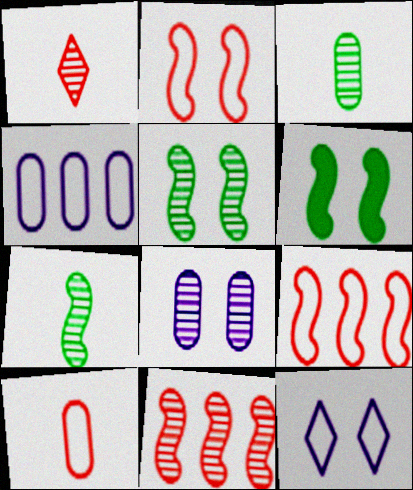[[1, 4, 6]]